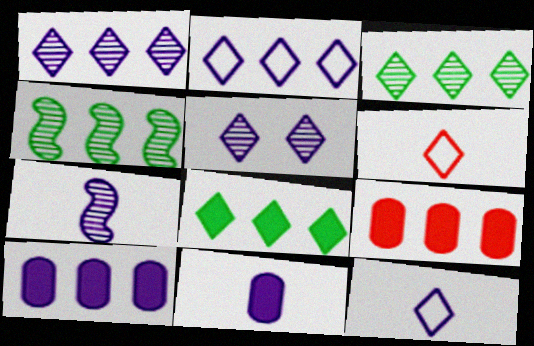[[2, 4, 9], 
[5, 6, 8], 
[7, 11, 12]]